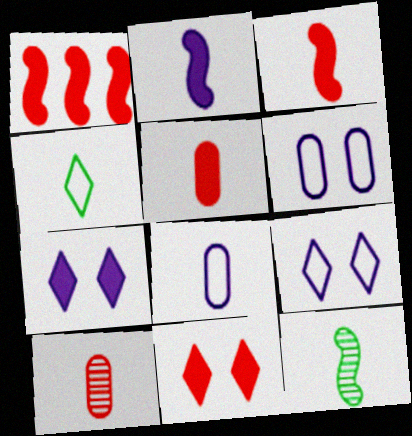[[1, 5, 11], 
[2, 4, 10]]